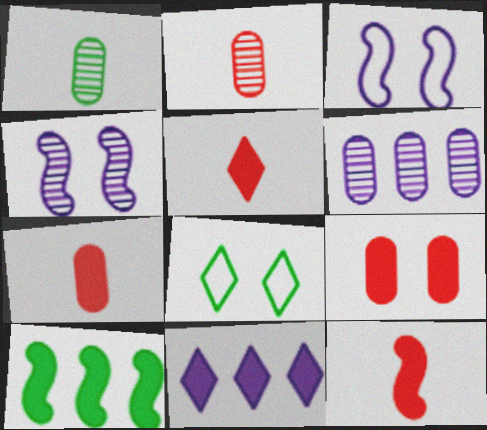[[1, 8, 10], 
[4, 8, 9], 
[5, 7, 12], 
[6, 8, 12]]